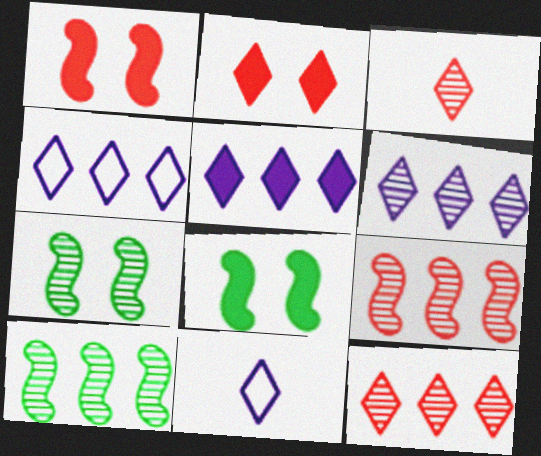[[4, 5, 6]]